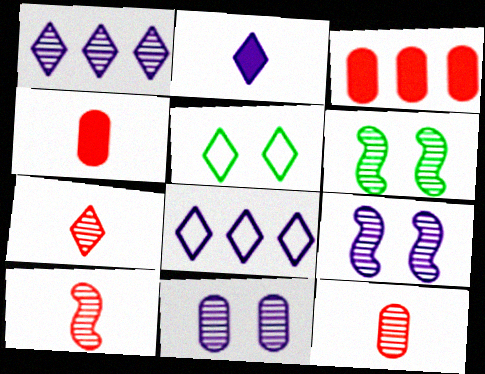[[1, 6, 12], 
[4, 6, 8], 
[7, 10, 12]]